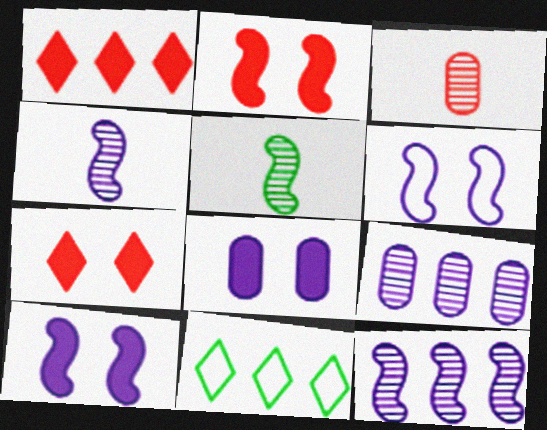[[3, 10, 11]]